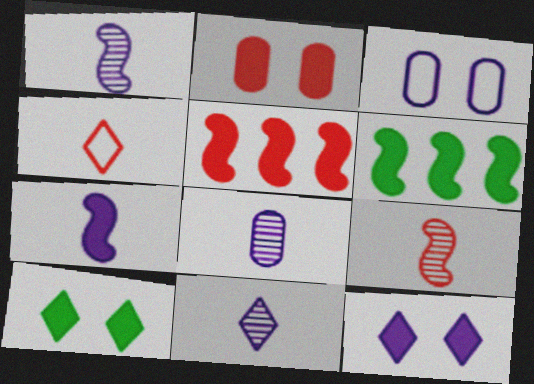[[1, 8, 11]]